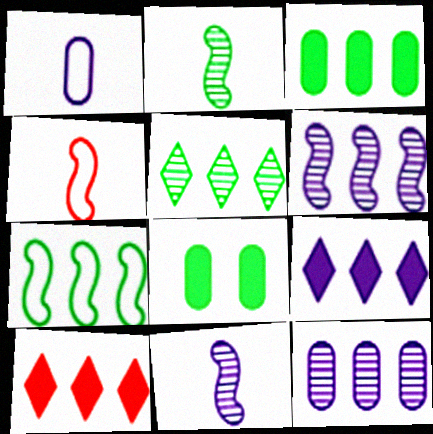[[3, 5, 7], 
[7, 10, 12]]